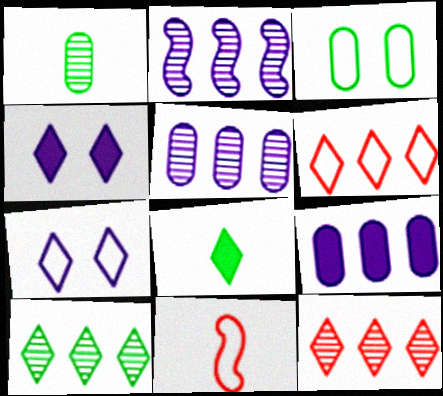[[7, 8, 12]]